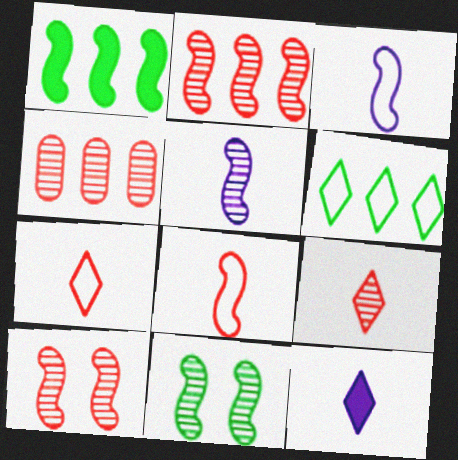[[1, 3, 10], 
[2, 5, 11], 
[4, 9, 10]]